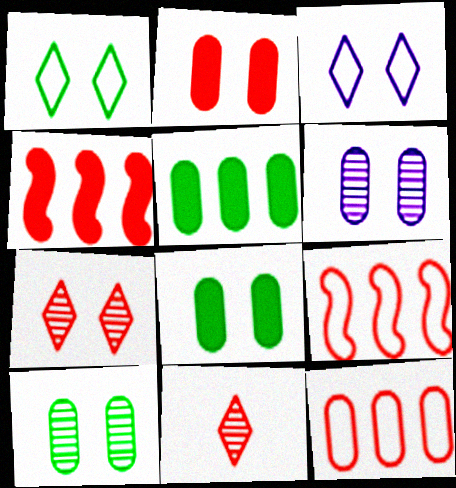[[2, 9, 11]]